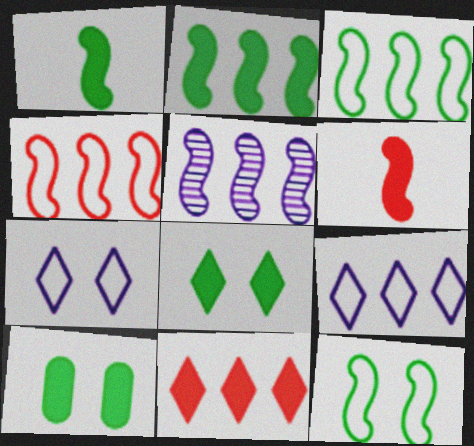[[2, 4, 5], 
[5, 6, 12]]